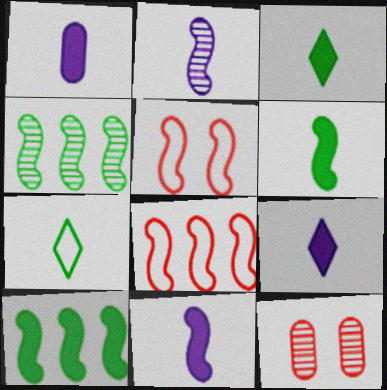[[1, 9, 11], 
[2, 5, 10], 
[4, 5, 11]]